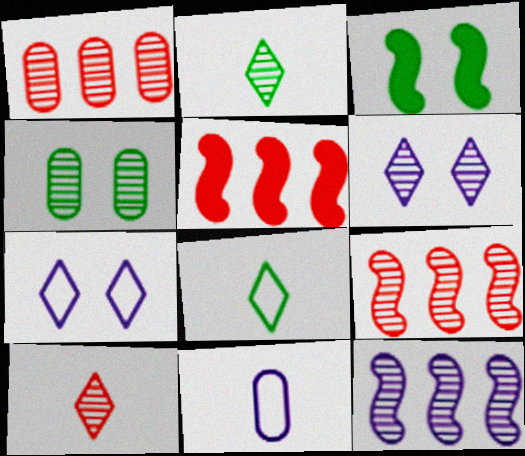[[4, 10, 12]]